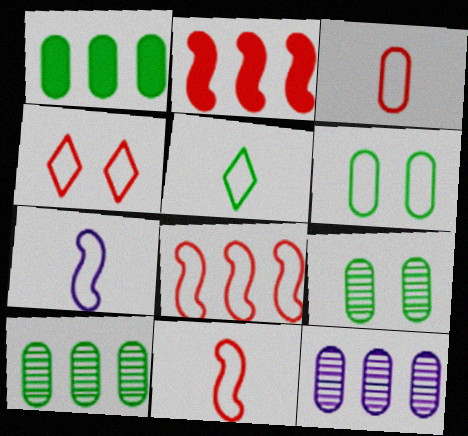[[3, 4, 8], 
[3, 5, 7]]